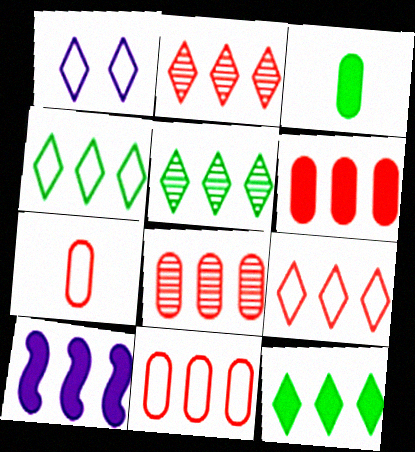[[4, 5, 12], 
[4, 8, 10], 
[5, 10, 11], 
[6, 8, 11], 
[6, 10, 12]]